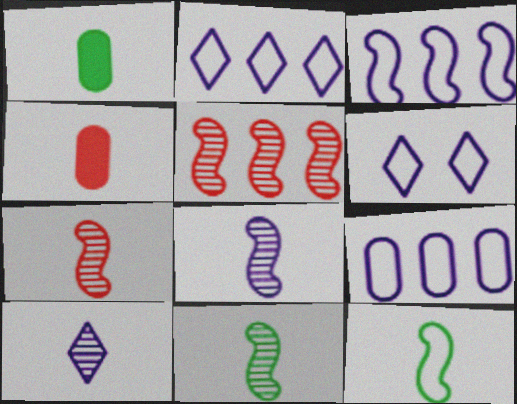[[1, 5, 6], 
[2, 3, 9], 
[4, 10, 12], 
[7, 8, 11]]